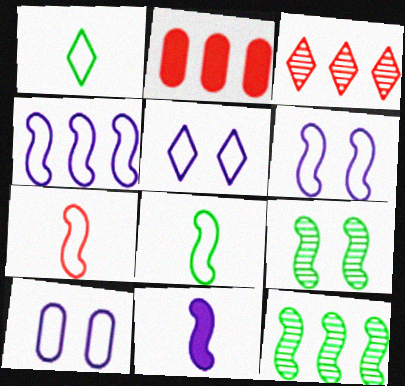[[5, 6, 10]]